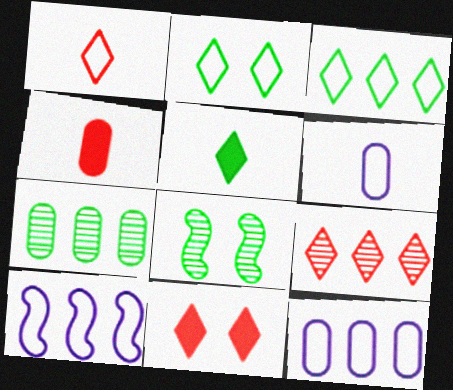[[1, 9, 11]]